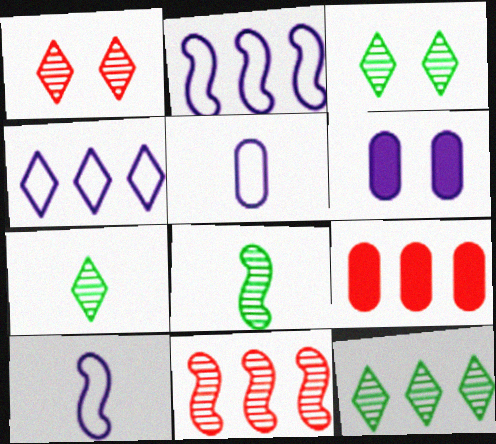[[2, 9, 12], 
[3, 7, 12], 
[3, 9, 10]]